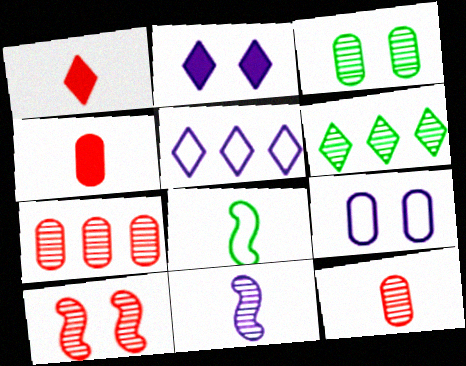[[2, 7, 8]]